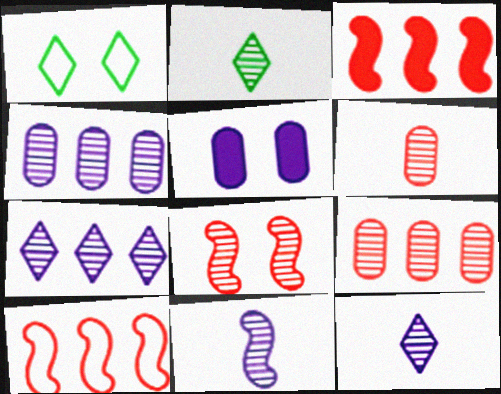[[1, 5, 8], 
[2, 4, 8], 
[2, 5, 10], 
[2, 6, 11]]